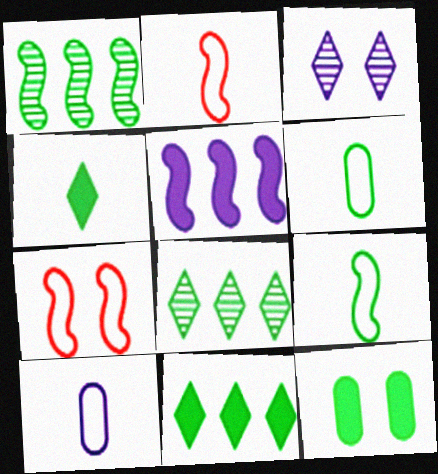[[3, 5, 10], 
[3, 7, 12], 
[8, 9, 12]]